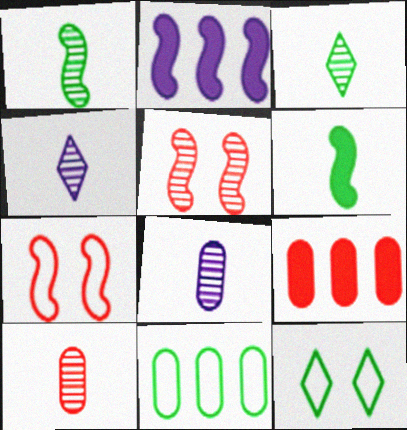[[1, 2, 7], 
[1, 4, 10], 
[2, 10, 12]]